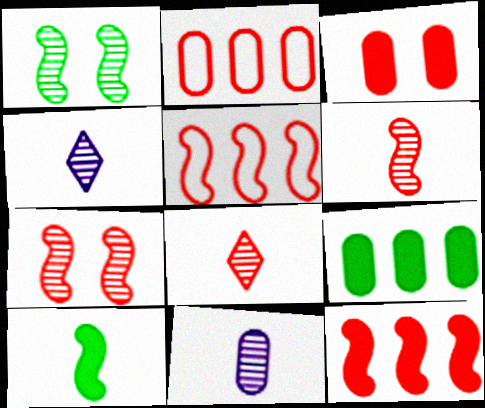[[3, 5, 8]]